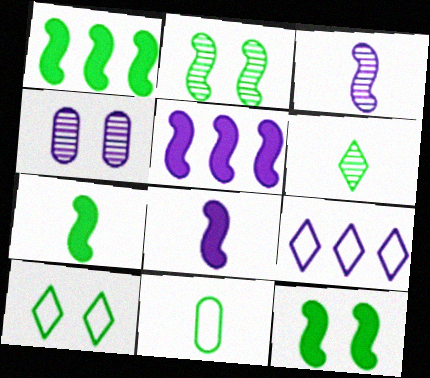[[1, 7, 12], 
[4, 8, 9], 
[6, 7, 11]]